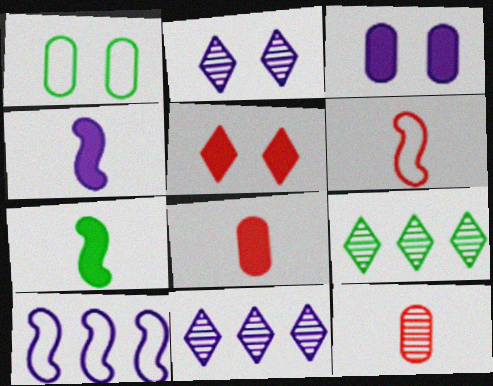[[1, 7, 9], 
[3, 6, 9]]